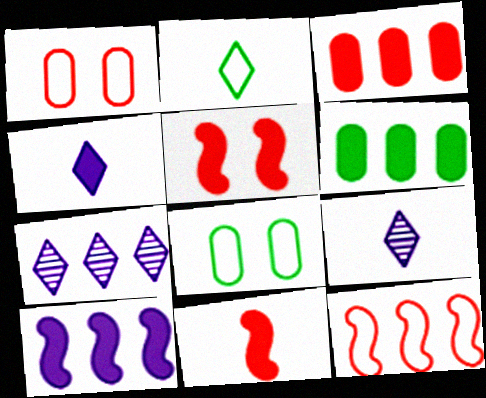[[4, 5, 6], 
[6, 7, 12], 
[7, 8, 11]]